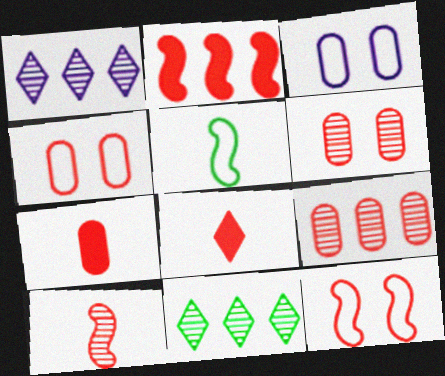[[2, 10, 12], 
[4, 7, 9], 
[8, 9, 12]]